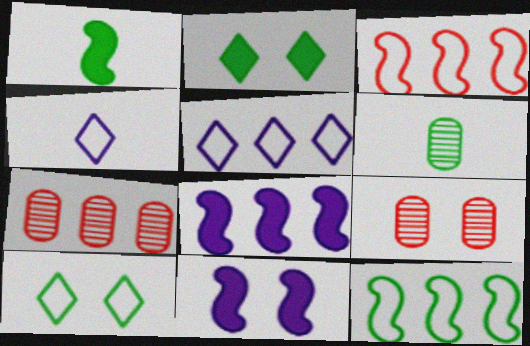[[1, 5, 9], 
[2, 6, 12], 
[9, 10, 11]]